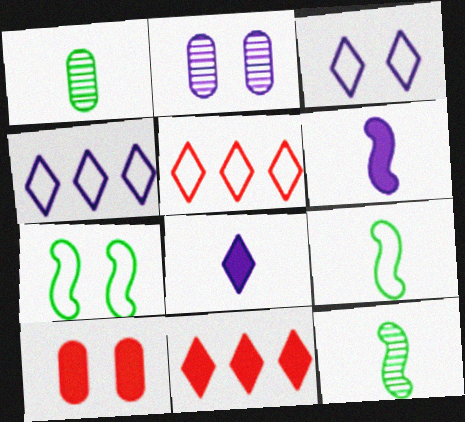[[2, 4, 6], 
[2, 9, 11], 
[4, 10, 12]]